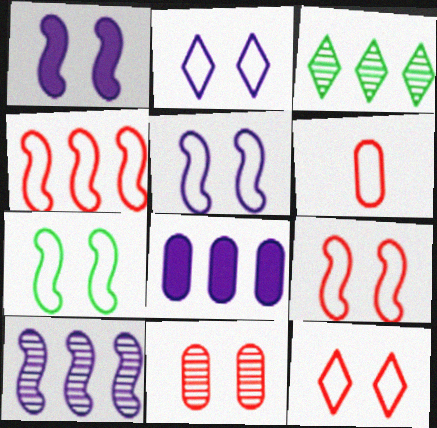[[1, 3, 6], 
[3, 4, 8], 
[4, 6, 12], 
[5, 7, 9]]